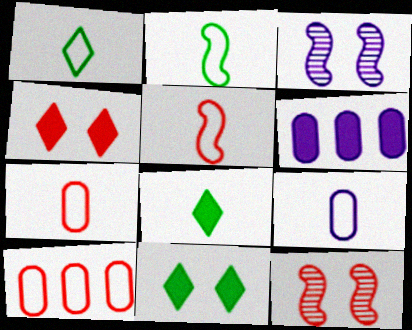[[1, 5, 9], 
[1, 6, 12], 
[3, 8, 10]]